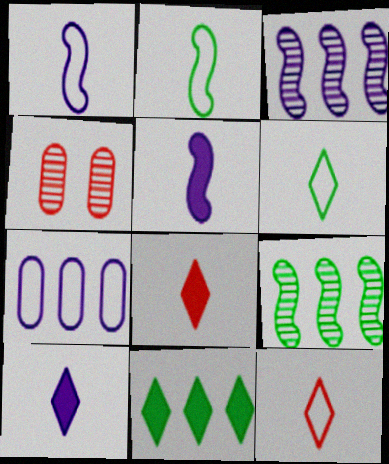[[1, 4, 11]]